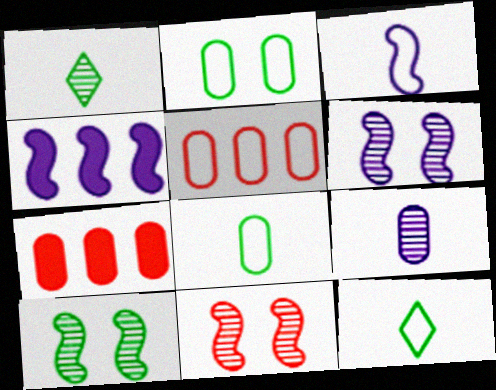[[2, 7, 9], 
[3, 4, 6], 
[6, 7, 12], 
[6, 10, 11]]